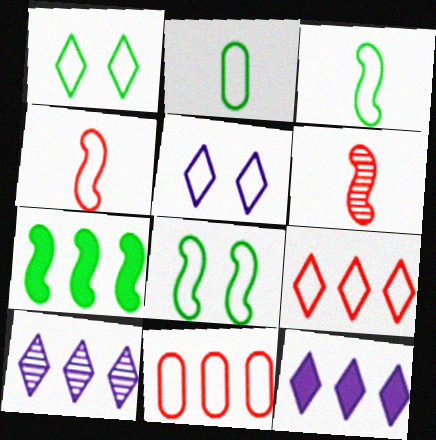[[3, 5, 11], 
[7, 10, 11]]